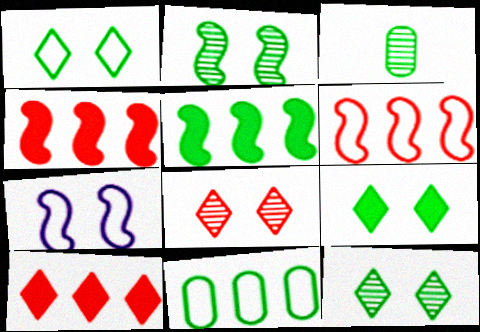[[1, 3, 5], 
[1, 9, 12], 
[3, 7, 10]]